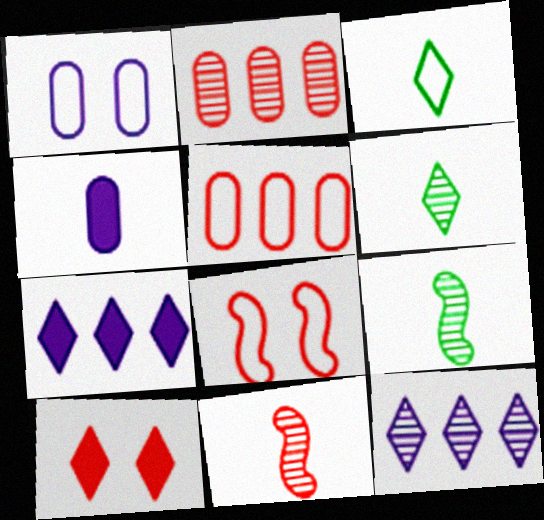[[3, 4, 11], 
[3, 10, 12], 
[5, 10, 11]]